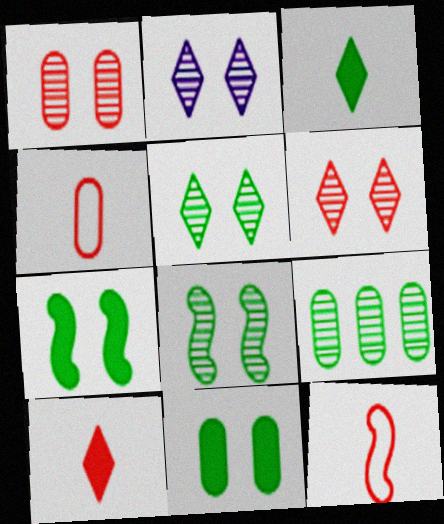[[1, 2, 8], 
[2, 5, 6]]